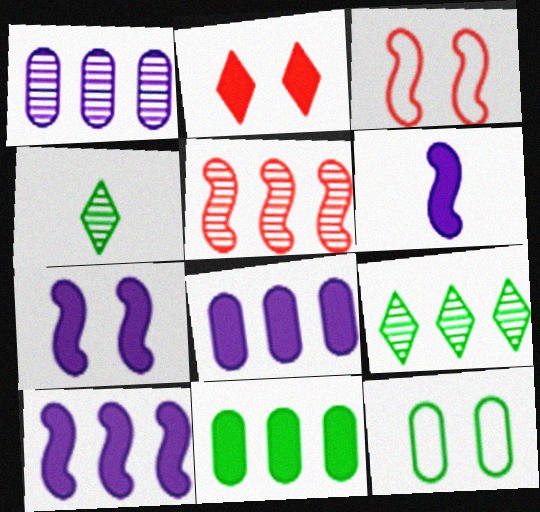[[1, 5, 9], 
[2, 6, 11], 
[3, 4, 8], 
[6, 7, 10]]